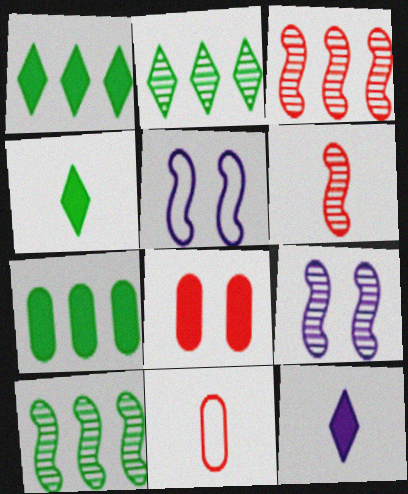[[1, 9, 11], 
[6, 9, 10]]